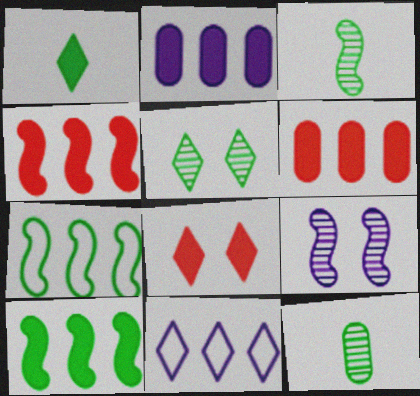[]